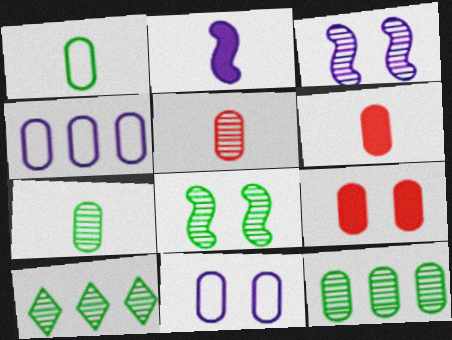[[3, 5, 10], 
[4, 7, 9], 
[6, 11, 12], 
[7, 8, 10]]